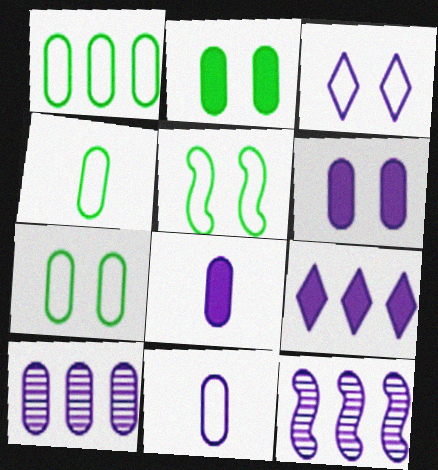[[1, 4, 7], 
[3, 8, 12], 
[6, 10, 11]]